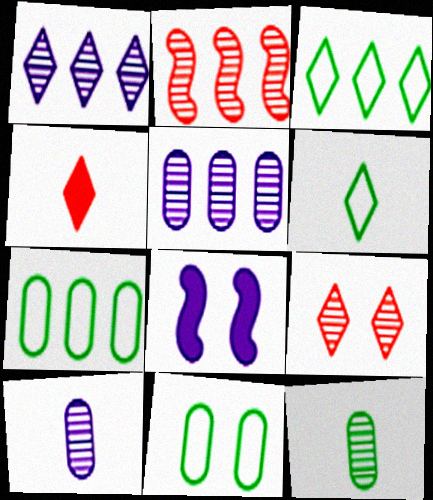[[8, 9, 11]]